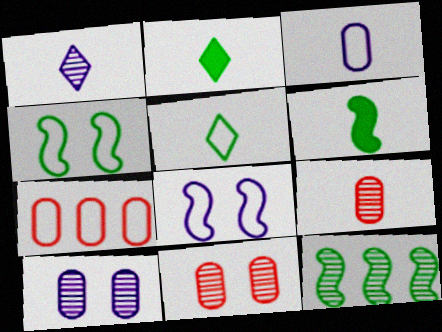[[1, 11, 12], 
[4, 6, 12], 
[5, 7, 8]]